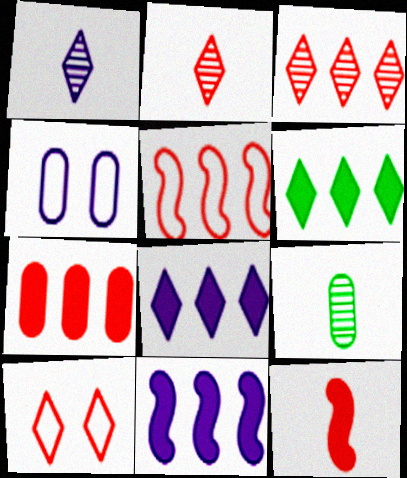[[1, 4, 11], 
[1, 6, 10], 
[3, 5, 7], 
[4, 7, 9], 
[6, 7, 11], 
[9, 10, 11]]